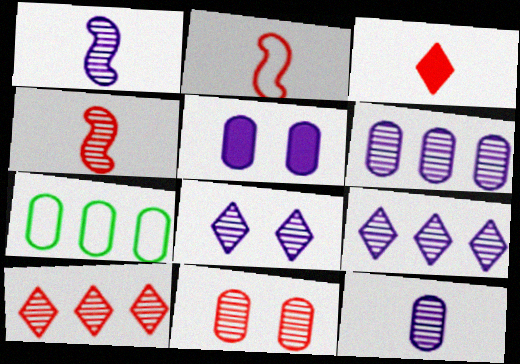[[1, 6, 8], 
[4, 10, 11]]